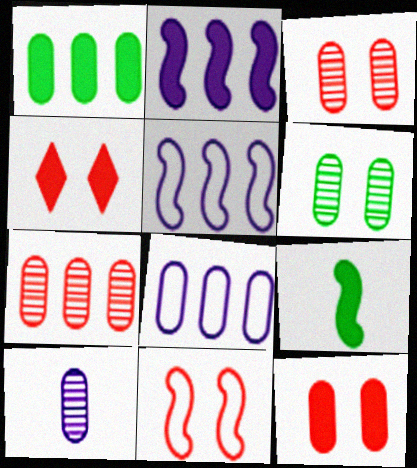[[1, 7, 8], 
[3, 4, 11], 
[6, 7, 10]]